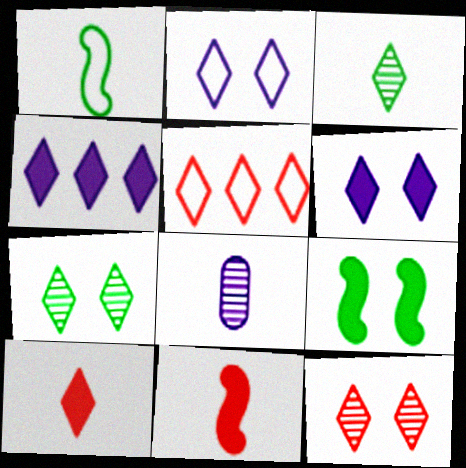[[1, 8, 10], 
[3, 5, 6], 
[5, 8, 9], 
[5, 10, 12]]